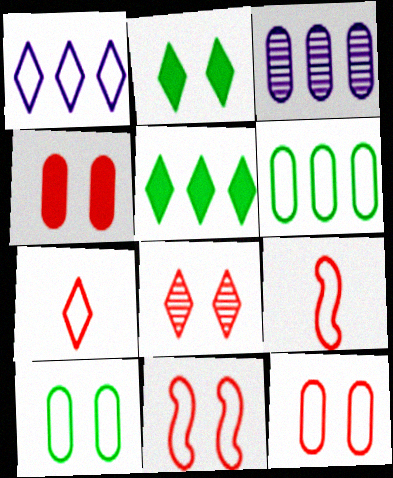[[1, 9, 10], 
[2, 3, 9], 
[4, 8, 11]]